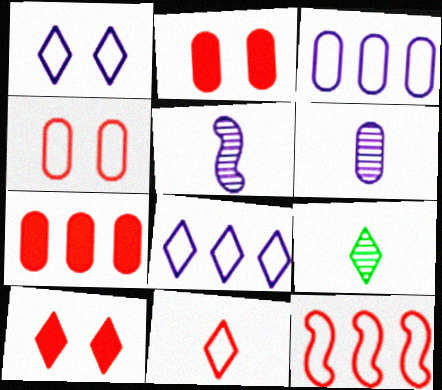[[4, 11, 12], 
[8, 9, 10]]